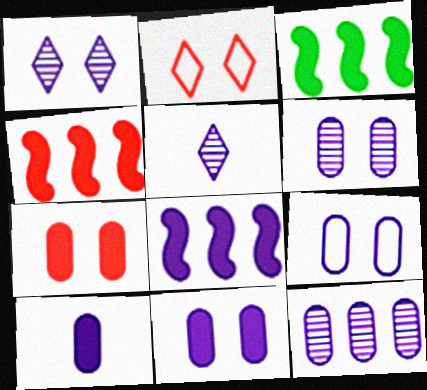[[3, 4, 8], 
[5, 8, 9], 
[6, 9, 11], 
[9, 10, 12]]